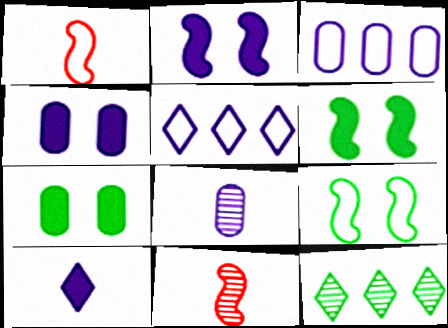[[1, 4, 12], 
[2, 5, 8], 
[3, 4, 8], 
[5, 7, 11]]